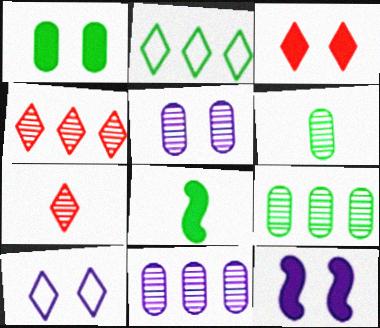[[1, 3, 12], 
[5, 10, 12]]